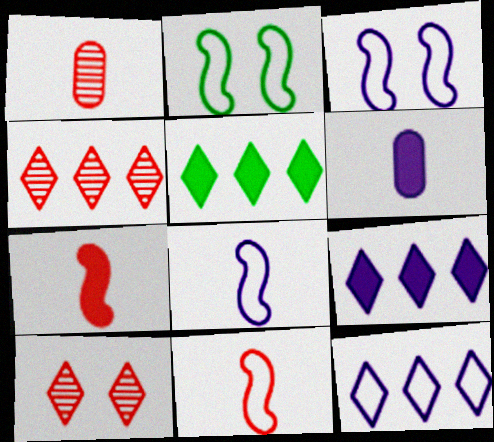[[1, 2, 9], 
[1, 3, 5], 
[2, 4, 6], 
[4, 5, 12]]